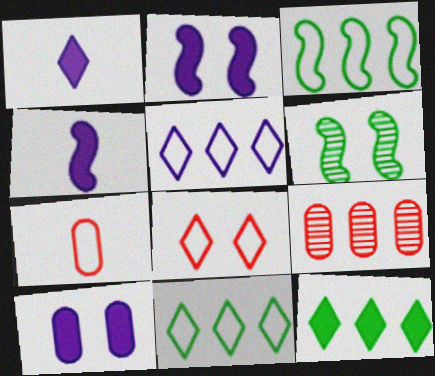[[6, 8, 10]]